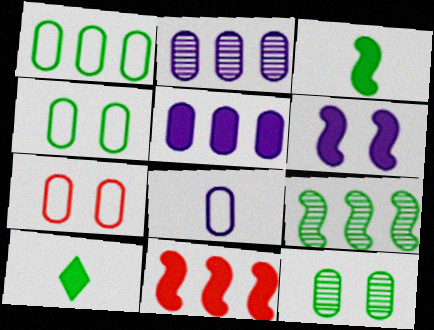[[1, 7, 8], 
[3, 6, 11], 
[4, 9, 10]]